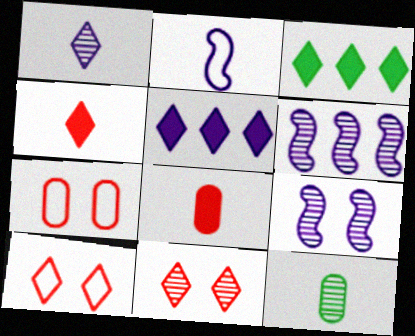[[1, 3, 10], 
[2, 4, 12], 
[6, 11, 12]]